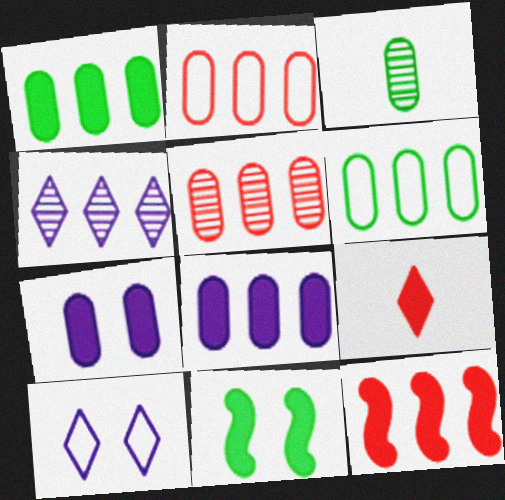[[2, 3, 7], 
[3, 10, 12], 
[4, 6, 12], 
[5, 6, 8], 
[8, 9, 11]]